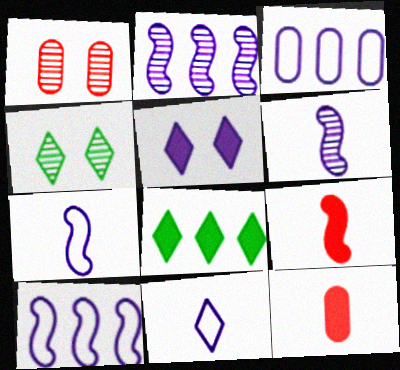[[1, 7, 8], 
[3, 4, 9], 
[3, 5, 6], 
[4, 10, 12]]